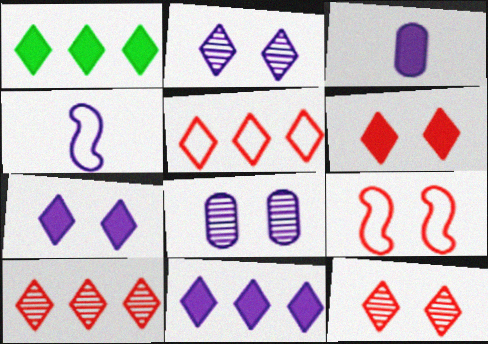[[4, 8, 11]]